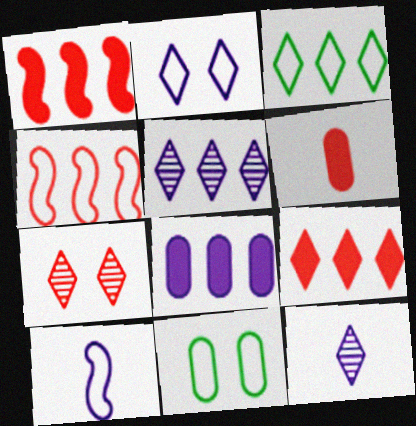[[1, 11, 12], 
[3, 5, 9], 
[4, 6, 7]]